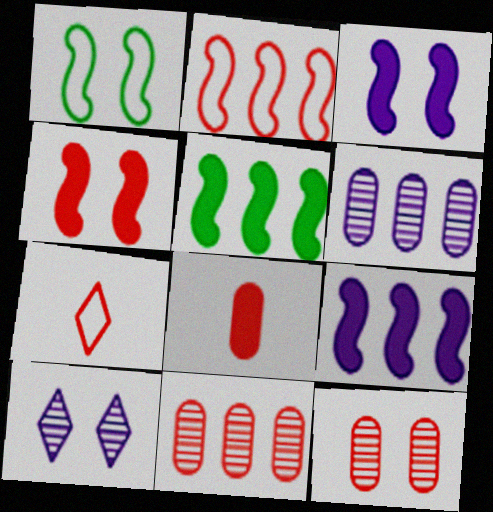[[4, 7, 11]]